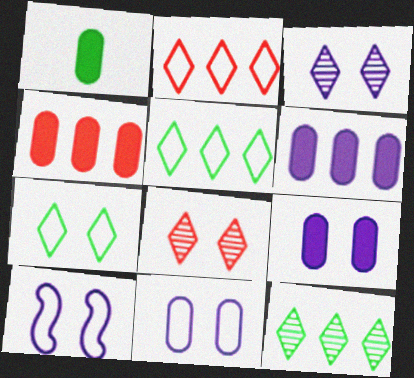[[1, 4, 9], 
[3, 9, 10]]